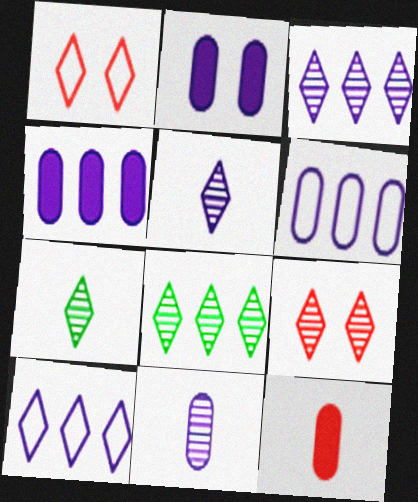[[2, 6, 11], 
[3, 7, 9], 
[5, 8, 9]]